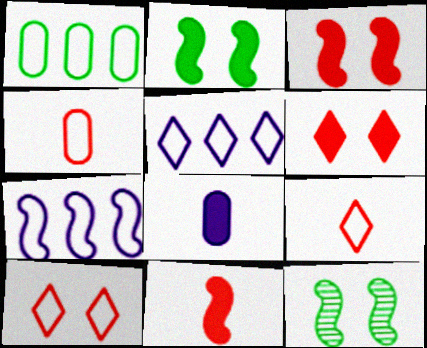[[7, 11, 12]]